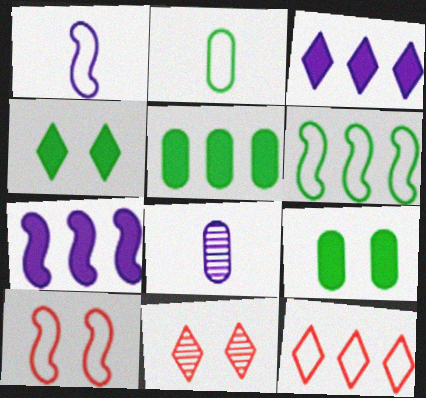[[1, 5, 11], 
[1, 6, 10], 
[2, 7, 11]]